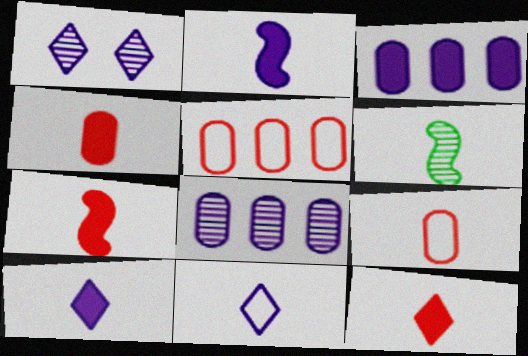[[4, 6, 11], 
[4, 7, 12], 
[6, 9, 10]]